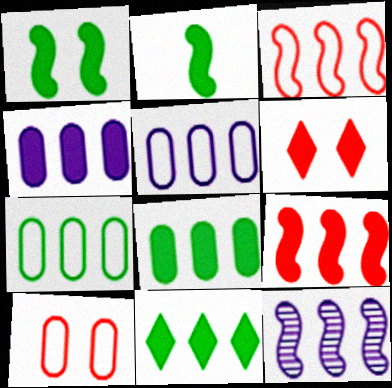[[2, 4, 6], 
[4, 9, 11]]